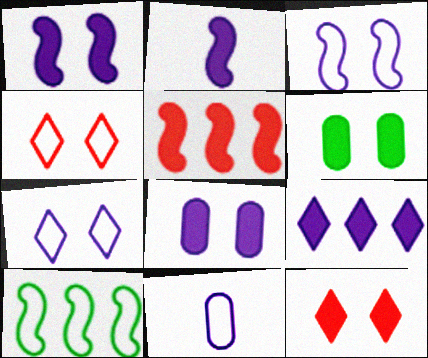[[1, 6, 12], 
[2, 8, 9], 
[4, 10, 11]]